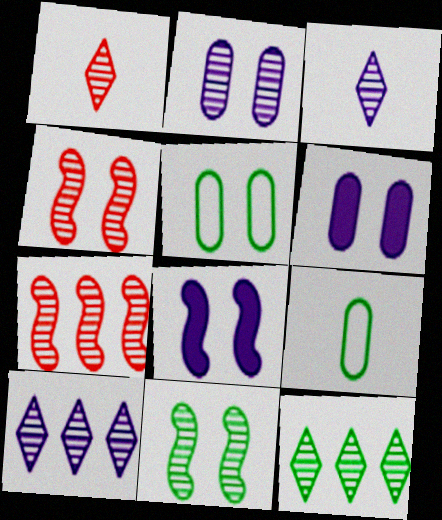[]